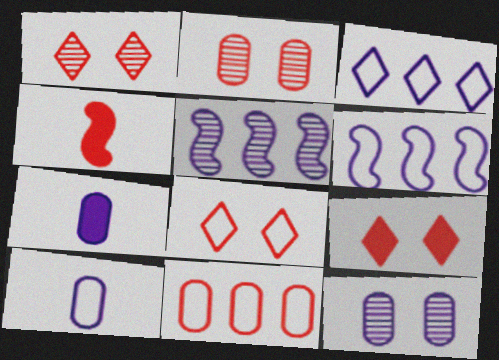[[1, 4, 11], 
[1, 8, 9]]